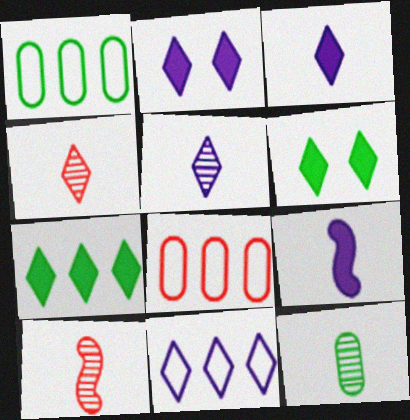[[1, 2, 10], 
[2, 5, 11], 
[4, 6, 11], 
[5, 10, 12]]